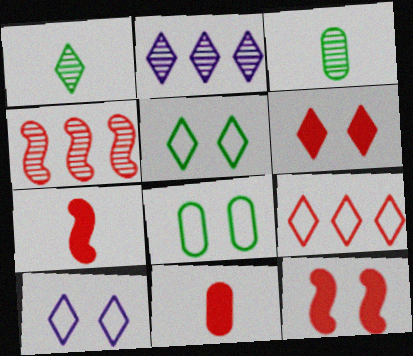[[2, 7, 8]]